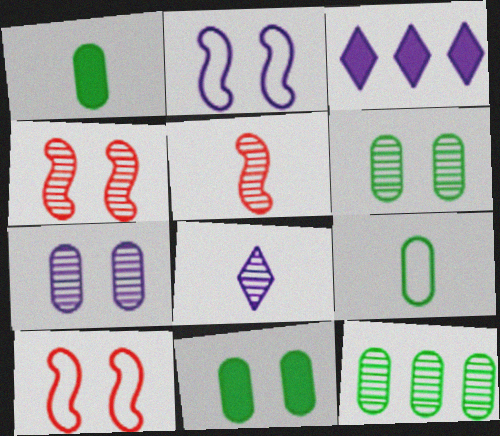[[3, 4, 9], 
[4, 8, 12], 
[9, 11, 12]]